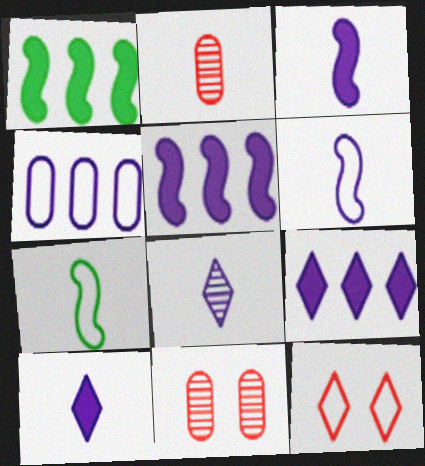[[2, 7, 10], 
[4, 7, 12], 
[7, 9, 11]]